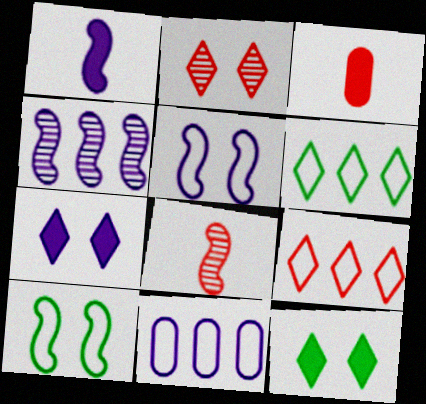[[1, 4, 5], 
[8, 11, 12]]